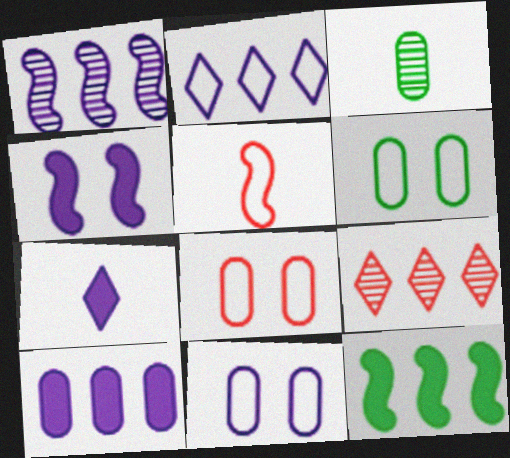[[1, 2, 10], 
[1, 7, 11], 
[2, 5, 6], 
[3, 5, 7], 
[3, 8, 10], 
[4, 7, 10], 
[6, 8, 11]]